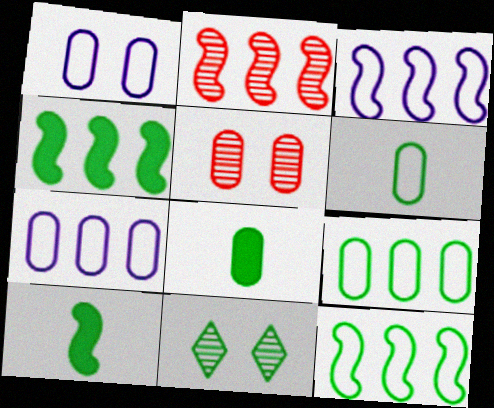[[2, 3, 4], 
[4, 6, 11], 
[5, 7, 8], 
[8, 11, 12], 
[9, 10, 11]]